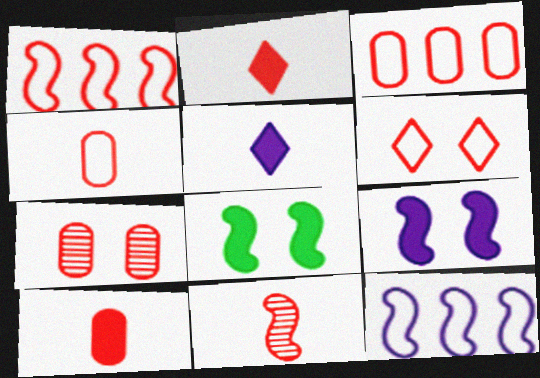[[1, 2, 7], 
[1, 4, 6], 
[2, 4, 11], 
[3, 7, 10], 
[8, 11, 12]]